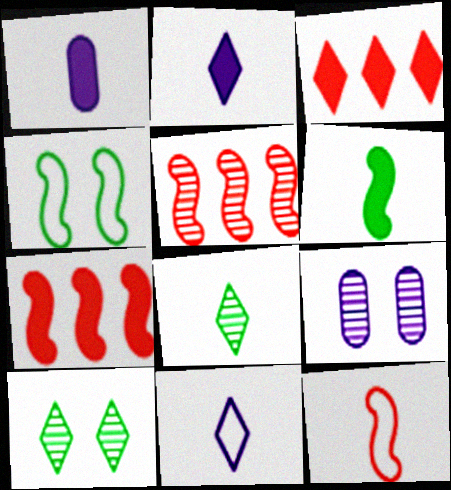[[1, 8, 12], 
[3, 10, 11], 
[5, 8, 9]]